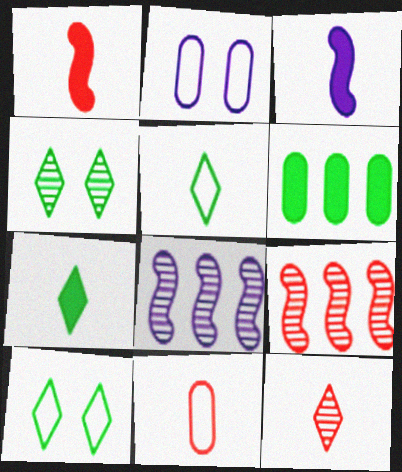[[1, 11, 12], 
[2, 7, 9]]